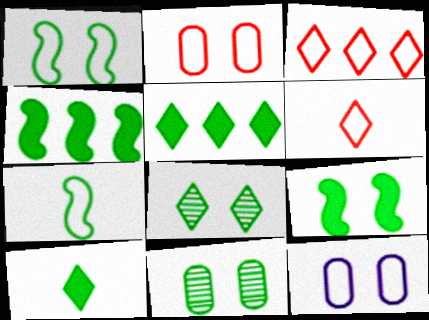[[3, 7, 12], 
[5, 7, 11]]